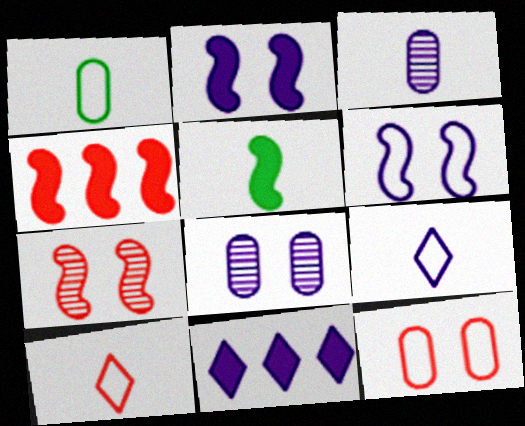[[1, 7, 11], 
[2, 4, 5], 
[3, 5, 10], 
[3, 6, 11]]